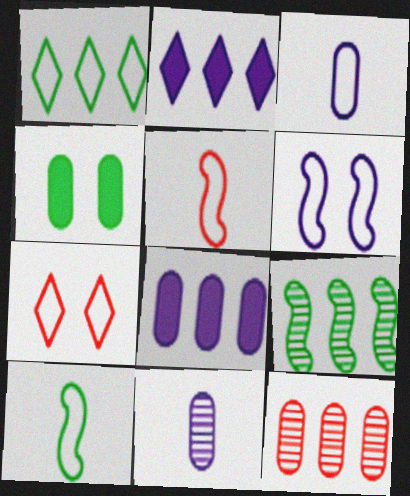[[2, 6, 11], 
[3, 4, 12]]